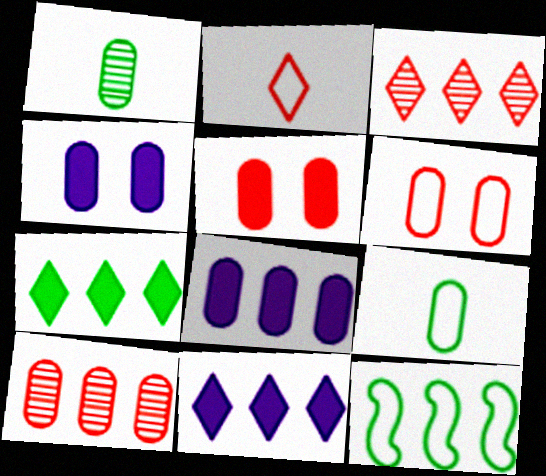[[1, 6, 8], 
[3, 8, 12], 
[4, 9, 10], 
[10, 11, 12]]